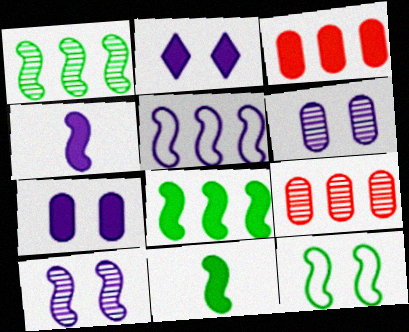[[1, 11, 12], 
[2, 3, 11], 
[4, 5, 10]]